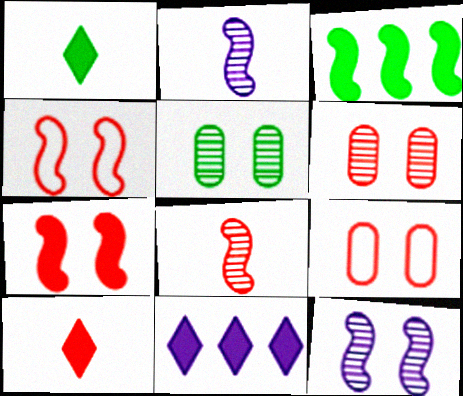[[2, 3, 4]]